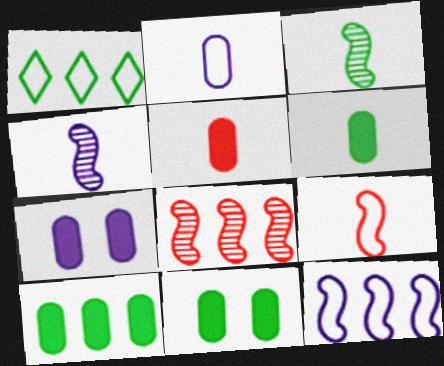[[1, 3, 11], 
[5, 7, 10], 
[6, 10, 11]]